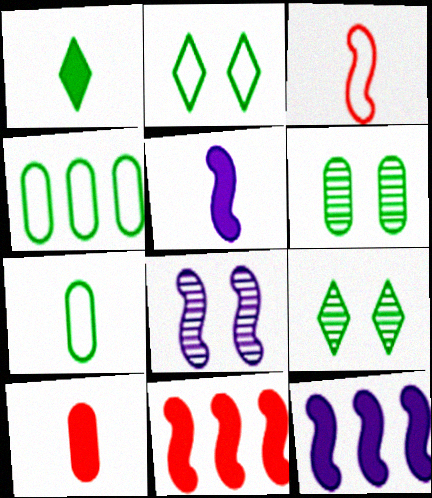[[1, 5, 10]]